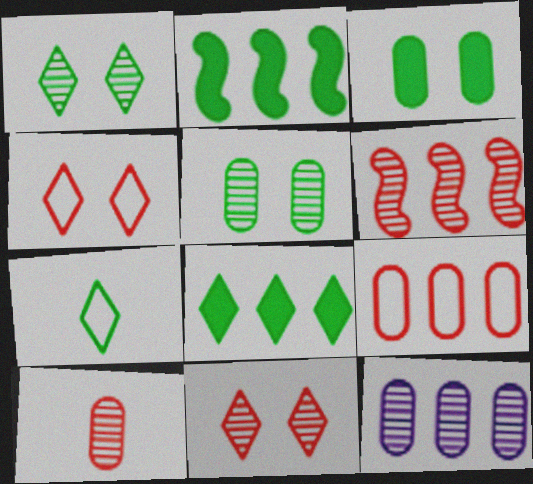[[1, 7, 8], 
[2, 5, 7], 
[5, 10, 12], 
[6, 10, 11]]